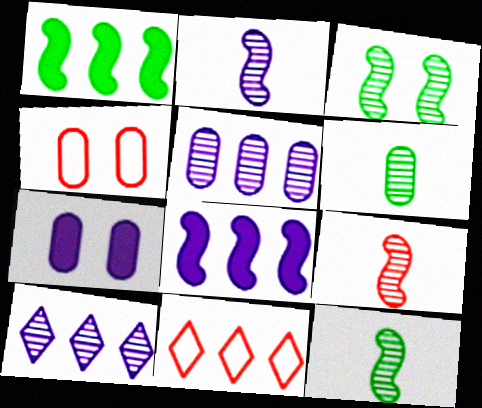[[1, 5, 11], 
[2, 9, 12], 
[7, 11, 12]]